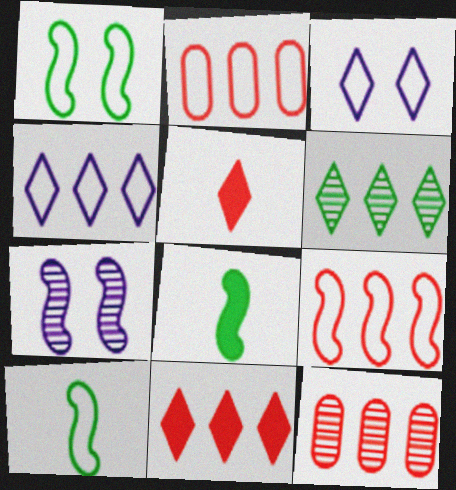[[2, 3, 10], 
[3, 5, 6], 
[3, 8, 12], 
[4, 6, 11], 
[7, 8, 9], 
[9, 11, 12]]